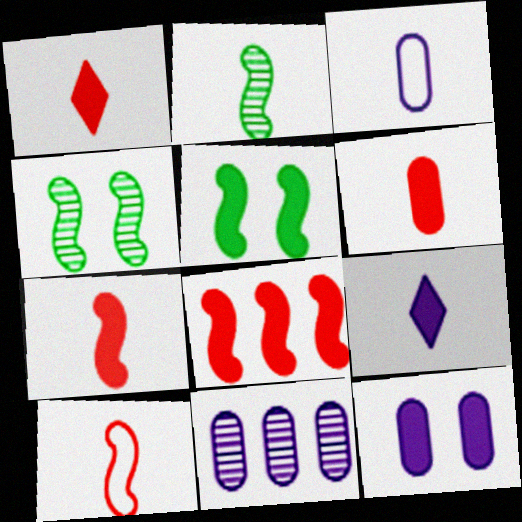[[1, 2, 3], 
[1, 6, 7], 
[3, 11, 12]]